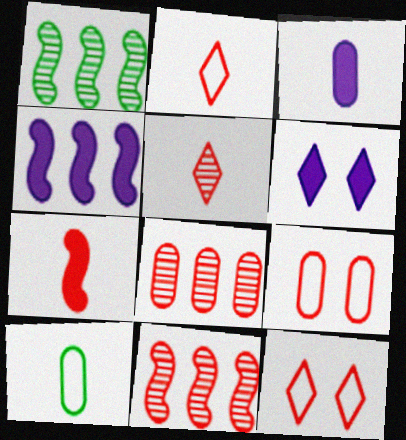[[1, 3, 12], 
[3, 4, 6], 
[6, 10, 11], 
[7, 8, 12]]